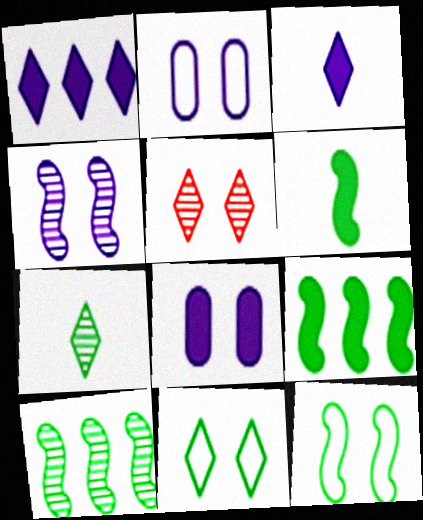[[5, 8, 12], 
[6, 10, 12]]